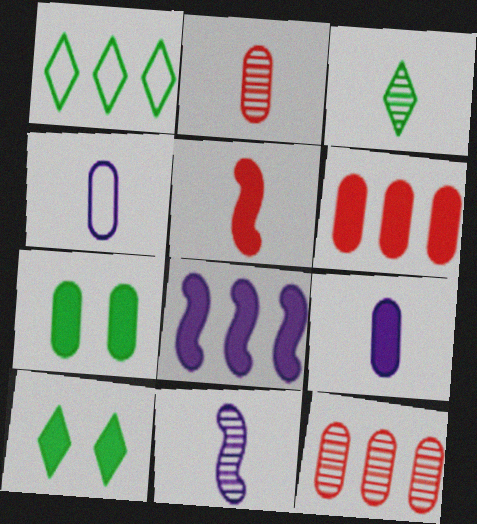[[1, 3, 10], 
[1, 8, 12], 
[2, 3, 11], 
[3, 4, 5], 
[4, 7, 12], 
[6, 7, 9]]